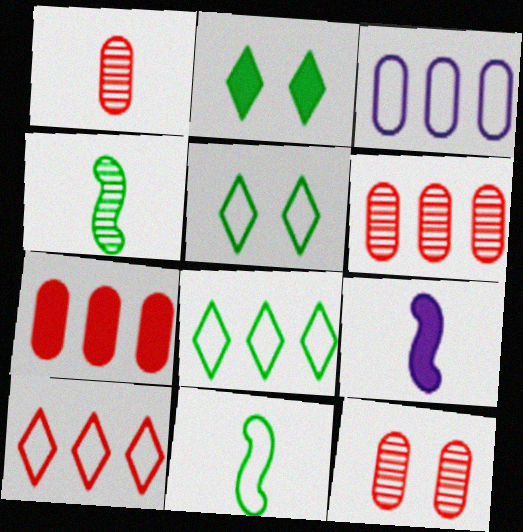[[1, 6, 12], 
[2, 7, 9], 
[5, 6, 9], 
[8, 9, 12]]